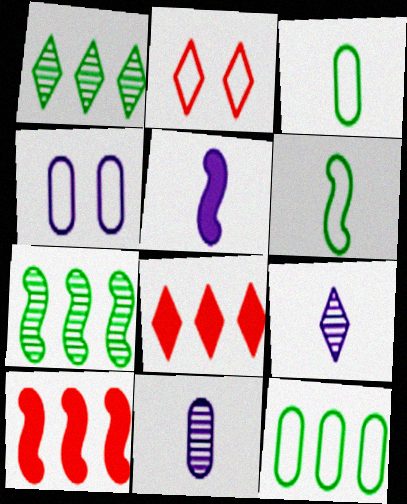[]